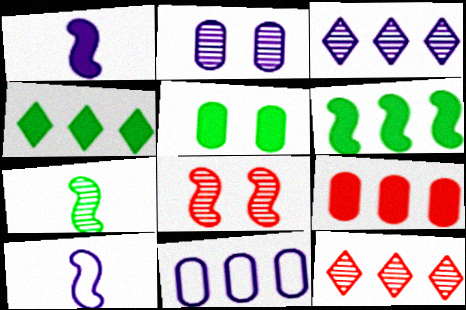[[2, 7, 12], 
[5, 10, 12], 
[6, 8, 10], 
[6, 11, 12]]